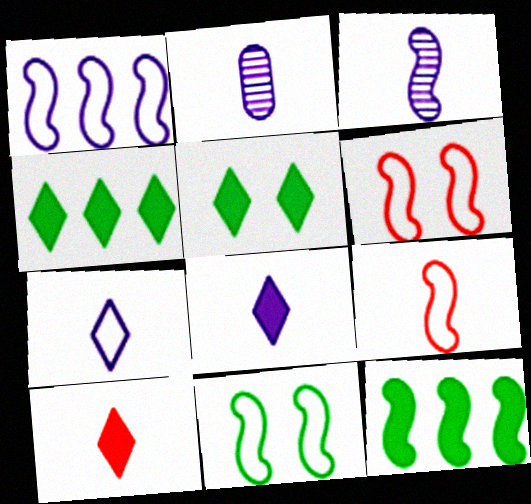[[1, 9, 11], 
[2, 4, 6], 
[3, 6, 12]]